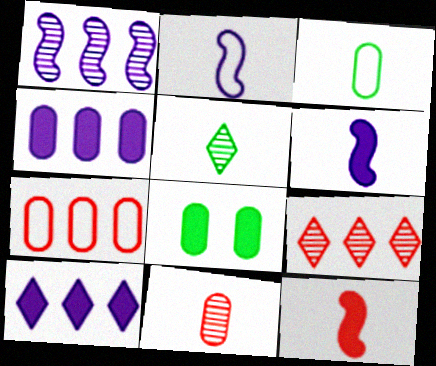[[2, 8, 9], 
[8, 10, 12]]